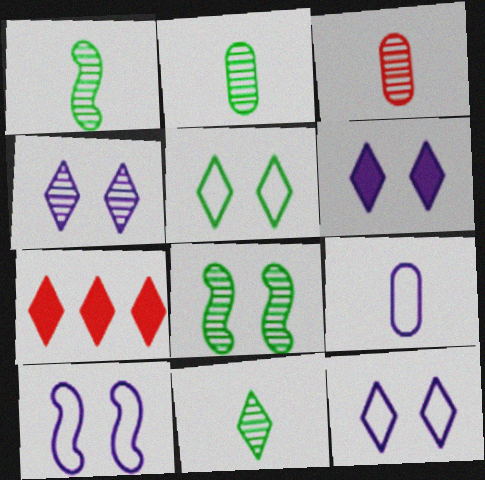[[1, 2, 11], 
[2, 7, 10], 
[4, 6, 12], 
[7, 8, 9], 
[7, 11, 12]]